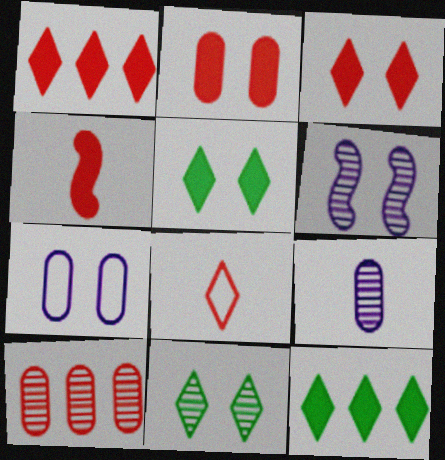[[1, 2, 4]]